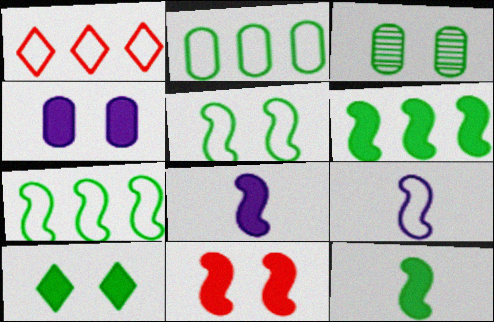[[1, 3, 8], 
[3, 5, 10], 
[4, 10, 11], 
[6, 8, 11]]